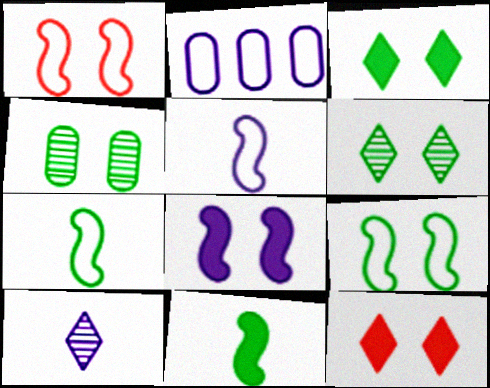[[2, 8, 10], 
[3, 4, 9]]